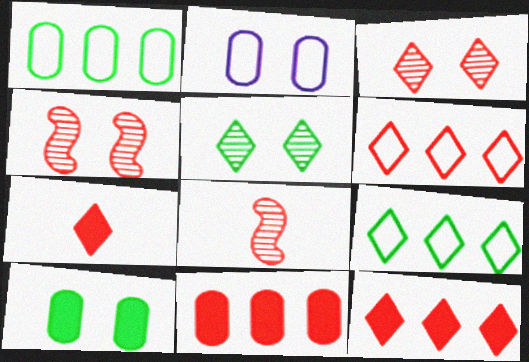[[3, 6, 7]]